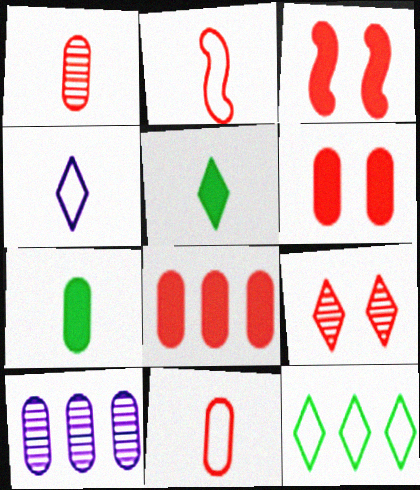[[2, 8, 9]]